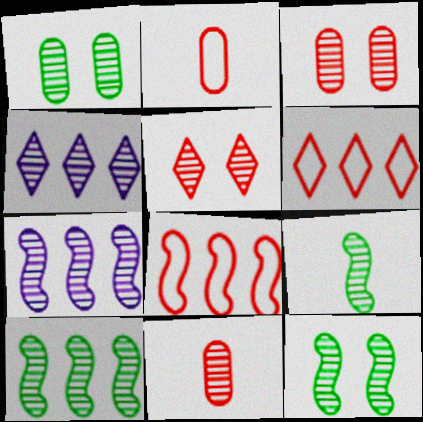[[3, 4, 9], 
[4, 11, 12], 
[9, 10, 12]]